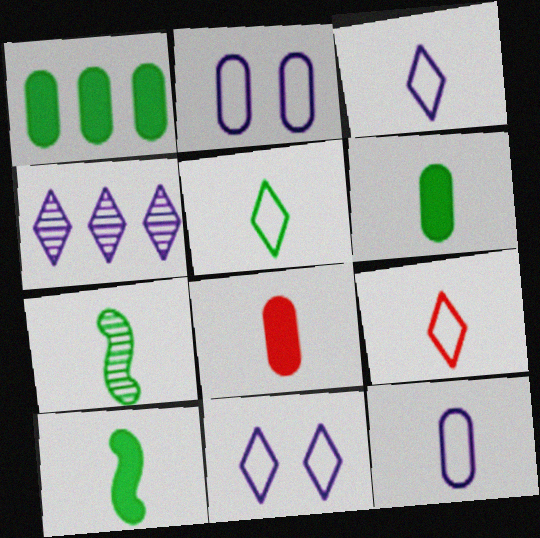[[3, 5, 9], 
[3, 7, 8], 
[5, 6, 7]]